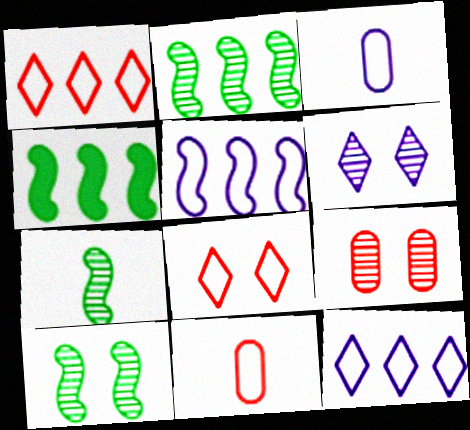[[2, 7, 10], 
[4, 6, 11], 
[6, 9, 10]]